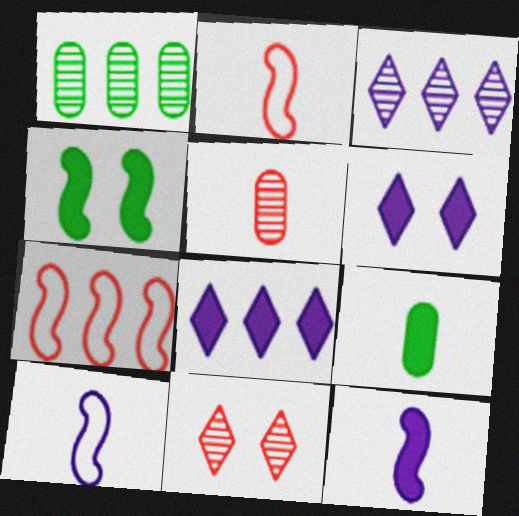[[1, 2, 6], 
[1, 7, 8]]